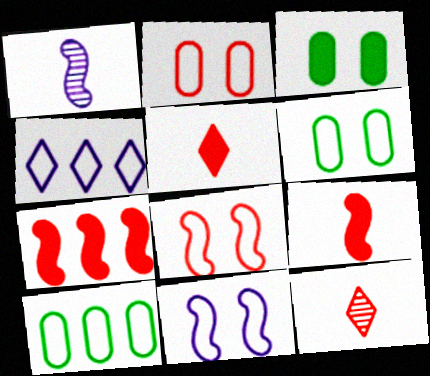[[2, 7, 12]]